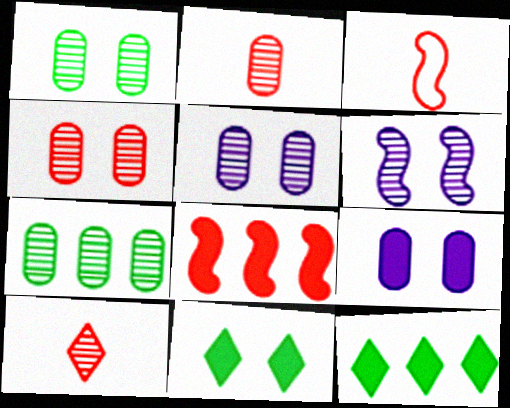[[1, 4, 5], 
[2, 5, 7], 
[3, 5, 12], 
[6, 7, 10]]